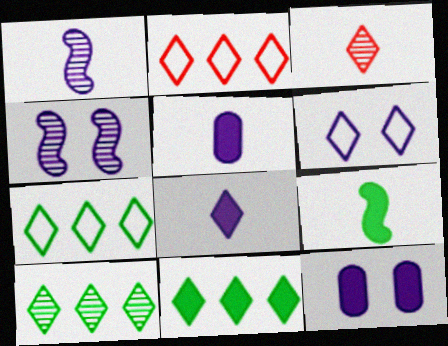[[3, 6, 11], 
[4, 6, 12], 
[7, 10, 11]]